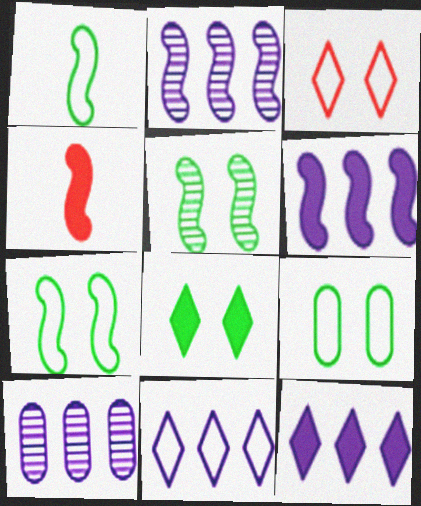[[2, 4, 7], 
[5, 8, 9], 
[6, 10, 11]]